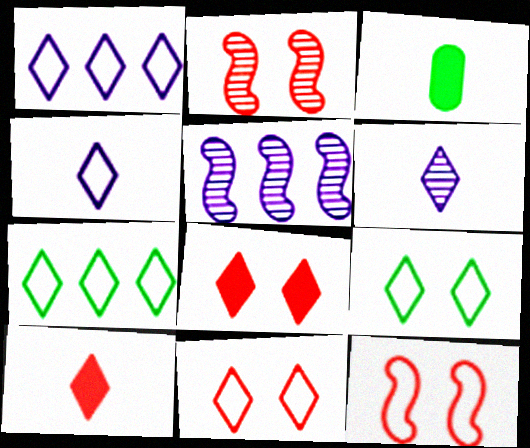[[1, 2, 3], 
[3, 5, 11], 
[4, 7, 11], 
[6, 7, 8]]